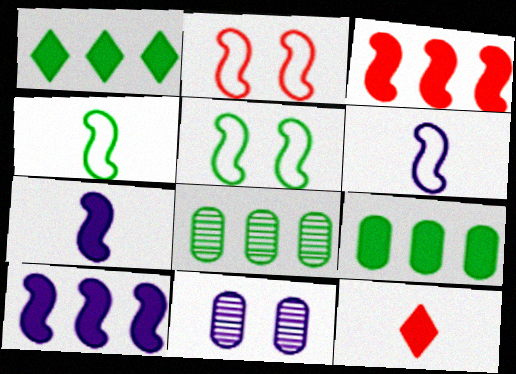[]